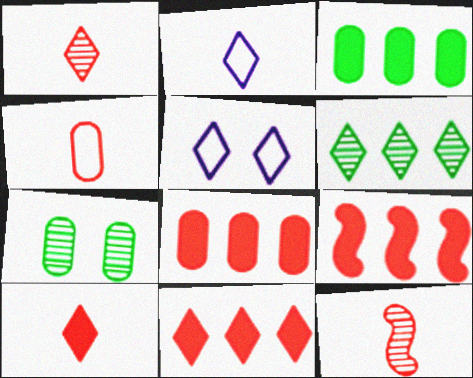[[2, 7, 9], 
[3, 5, 12], 
[4, 10, 12], 
[5, 6, 10], 
[8, 9, 11]]